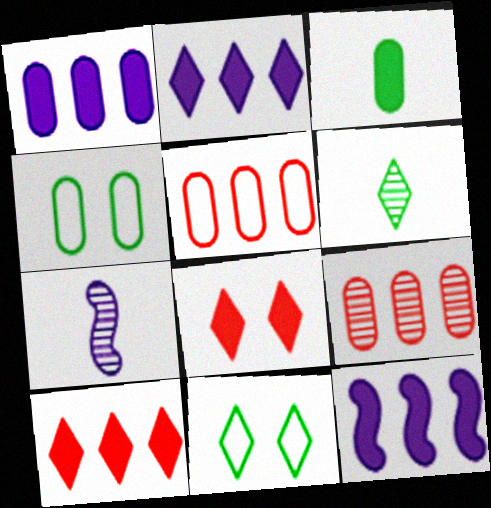[[1, 2, 12], 
[3, 8, 12], 
[4, 7, 10]]